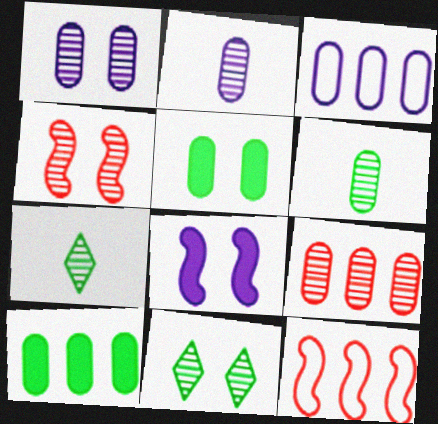[[1, 4, 11], 
[1, 6, 9], 
[3, 9, 10]]